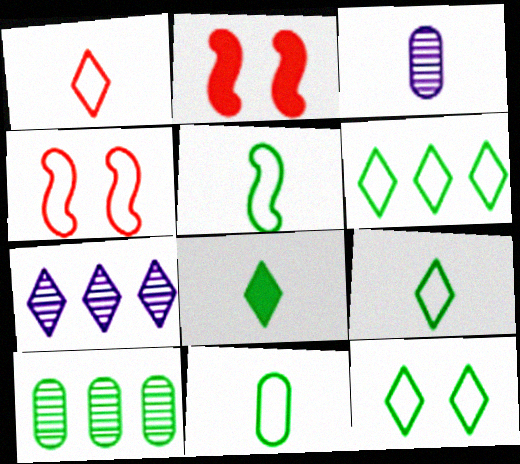[[2, 3, 6], 
[2, 7, 11], 
[5, 9, 11], 
[6, 9, 12]]